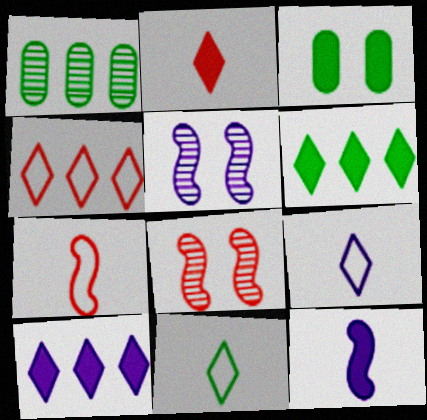[]